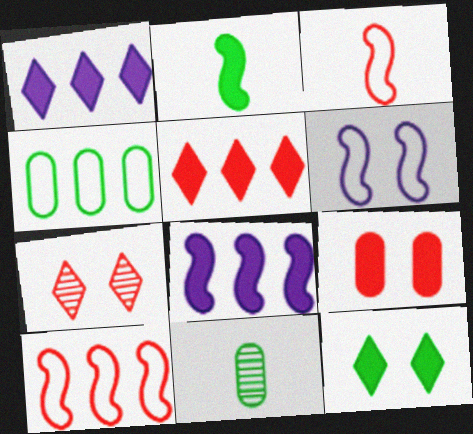[[1, 2, 9], 
[5, 6, 11]]